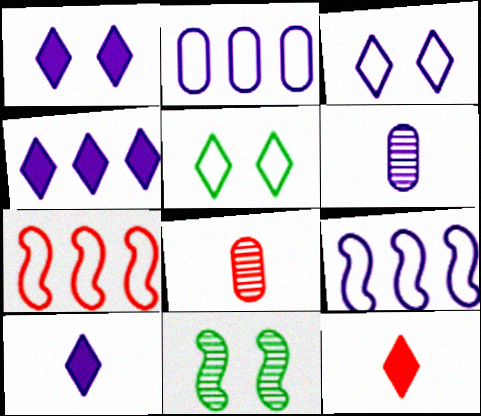[[1, 4, 10], 
[1, 6, 9], 
[2, 11, 12]]